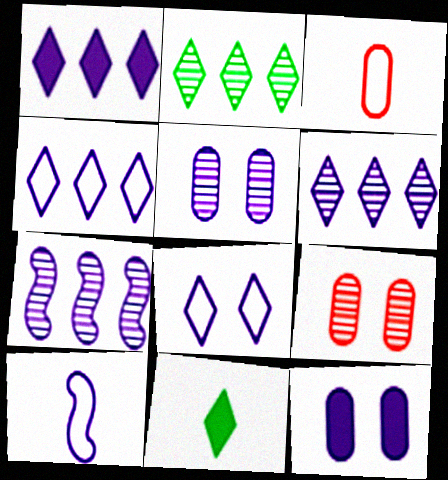[[1, 4, 6], 
[1, 5, 10], 
[6, 10, 12]]